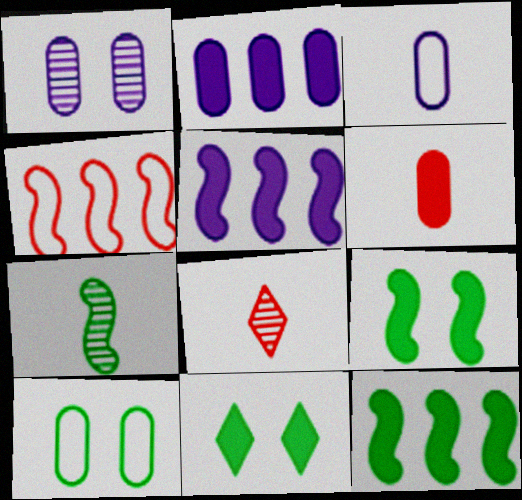[[1, 2, 3], 
[5, 6, 11], 
[5, 8, 10]]